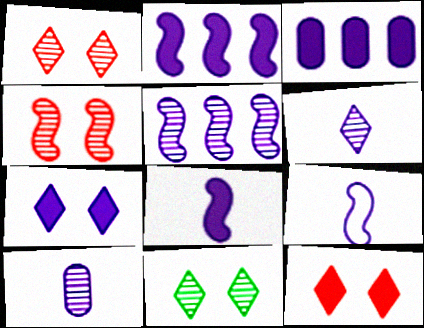[[3, 7, 8]]